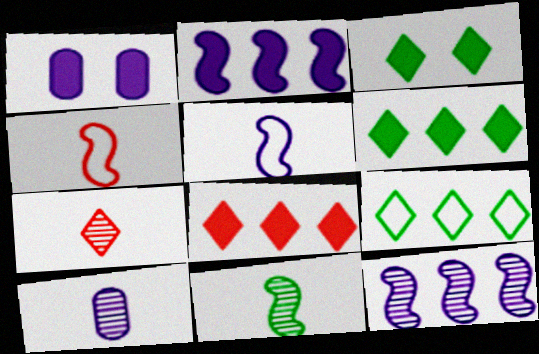[[7, 10, 11]]